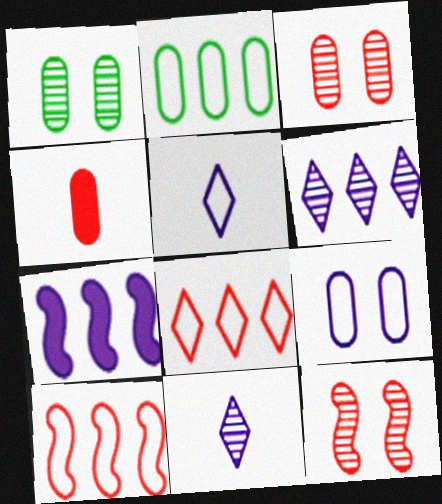[[4, 8, 12], 
[7, 9, 11]]